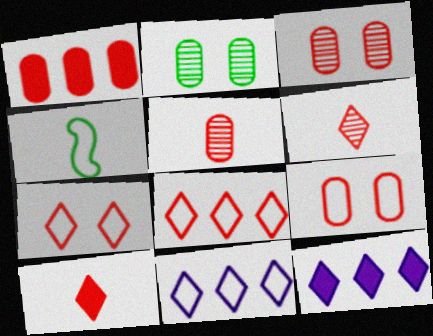[[1, 5, 9], 
[3, 4, 12], 
[4, 9, 11]]